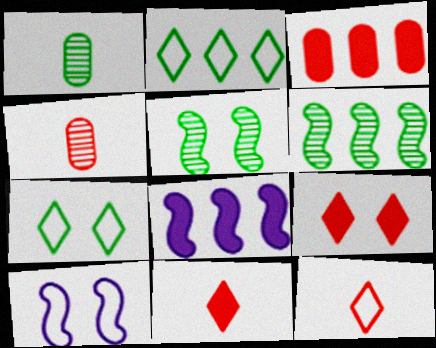[[4, 7, 8]]